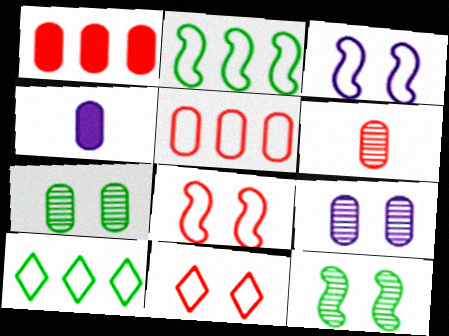[[4, 5, 7]]